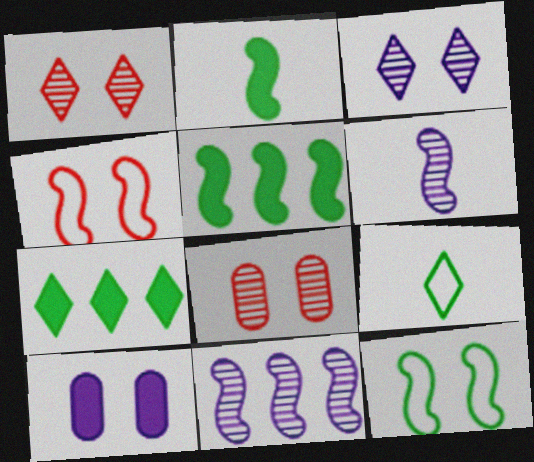[[1, 10, 12], 
[2, 4, 11], 
[4, 5, 6]]